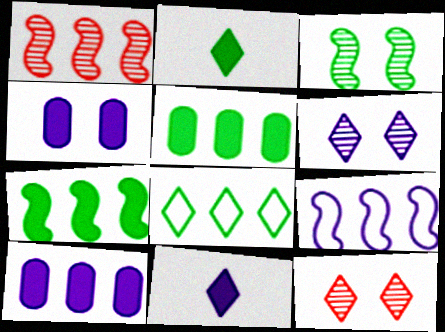[[1, 7, 9], 
[1, 8, 10], 
[8, 11, 12]]